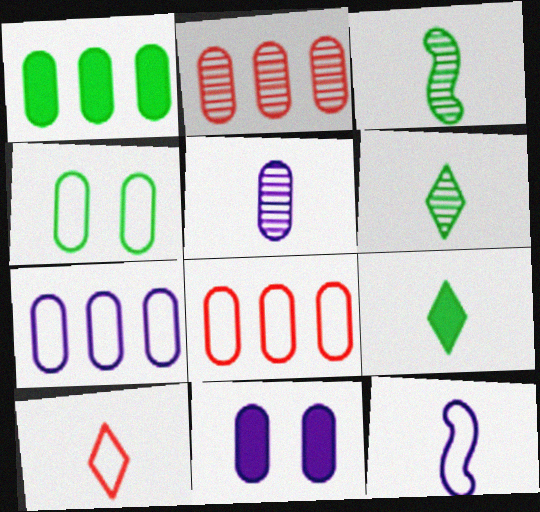[[1, 2, 7], 
[5, 7, 11]]